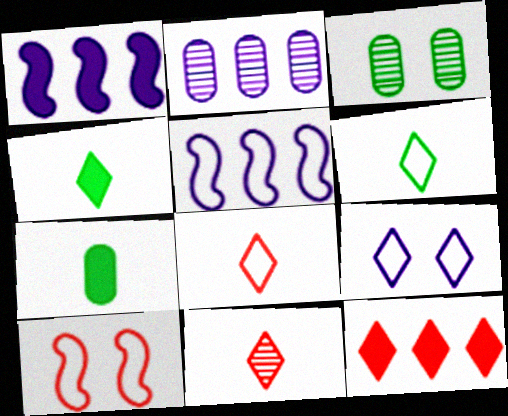[[1, 3, 8], 
[2, 4, 10]]